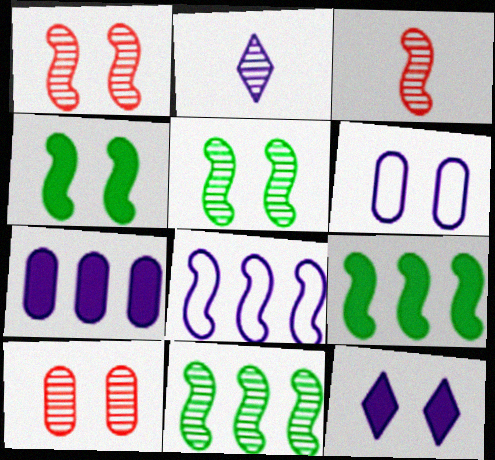[[2, 10, 11], 
[3, 4, 8]]